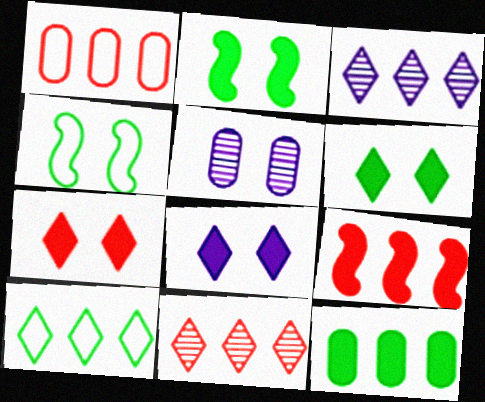[[1, 9, 11], 
[4, 5, 7], 
[6, 7, 8]]